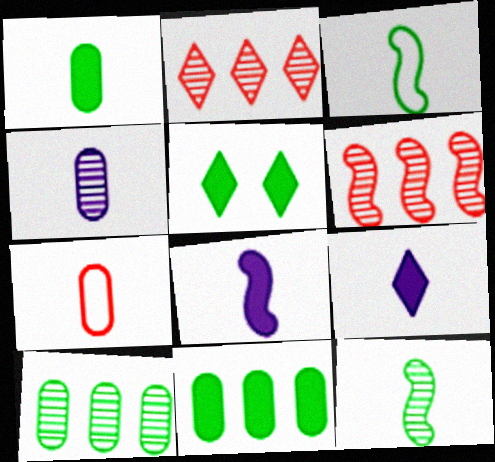[[1, 4, 7], 
[3, 5, 10], 
[7, 9, 12]]